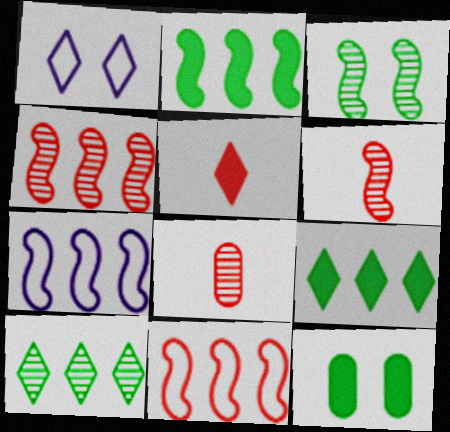[[1, 2, 8], 
[1, 5, 10], 
[2, 4, 7]]